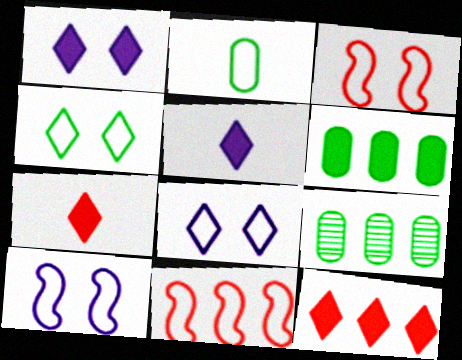[[2, 8, 11], 
[3, 5, 9], 
[7, 9, 10]]